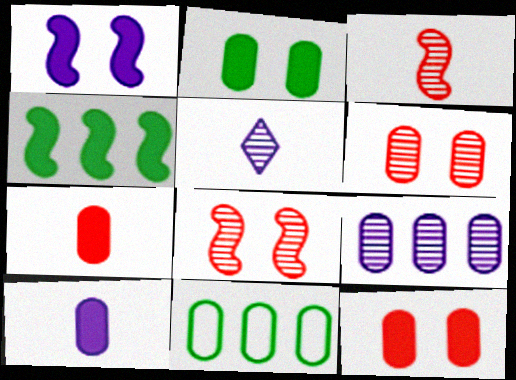[[6, 10, 11]]